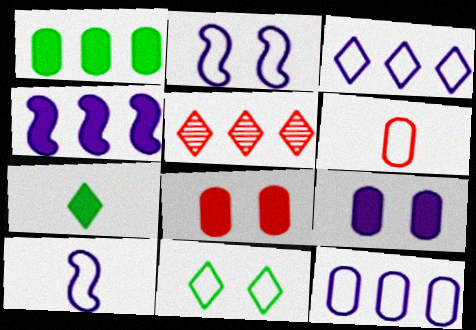[[4, 7, 8]]